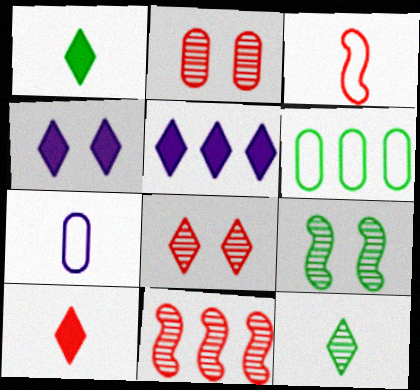[[1, 6, 9], 
[5, 6, 11]]